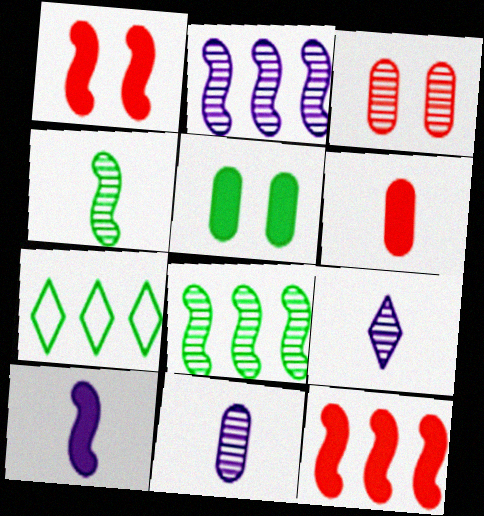[[1, 7, 11], 
[3, 7, 10], 
[3, 8, 9], 
[4, 5, 7]]